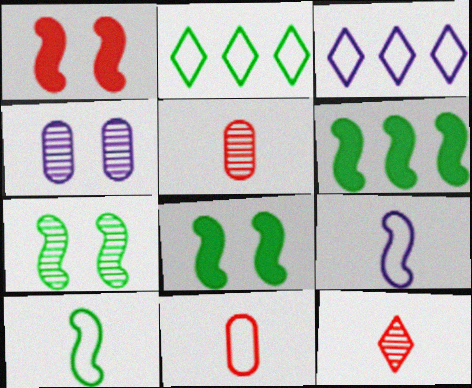[[3, 5, 8], 
[6, 7, 10]]